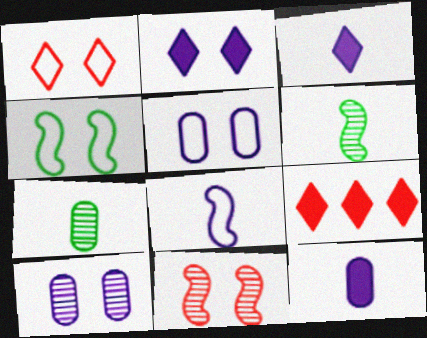[[1, 4, 5], 
[5, 6, 9]]